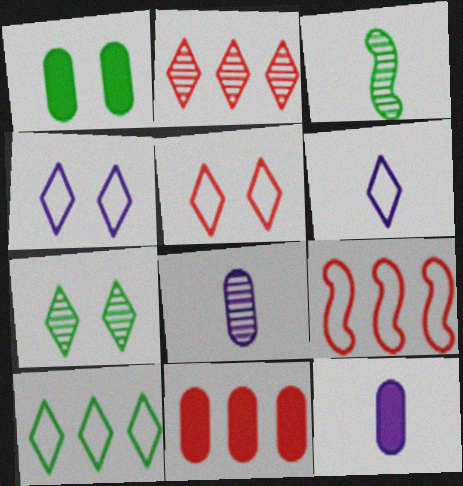[[1, 3, 10], 
[1, 11, 12], 
[2, 9, 11], 
[3, 4, 11], 
[5, 6, 10], 
[7, 9, 12]]